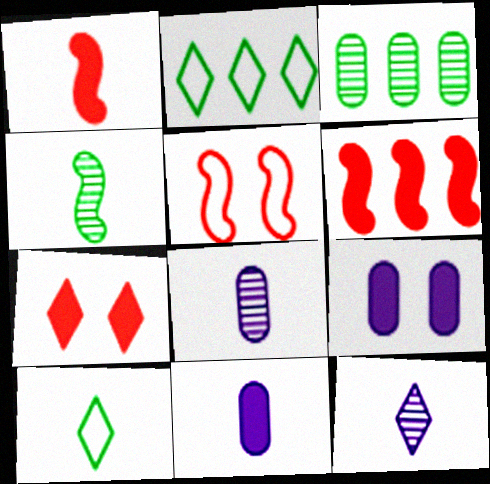[[1, 8, 10], 
[2, 7, 12]]